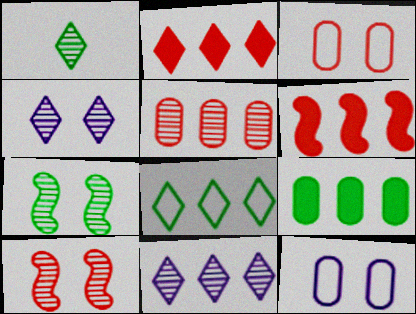[[1, 6, 12], 
[2, 8, 11]]